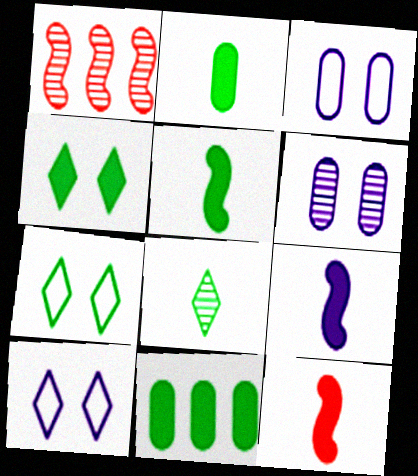[[1, 2, 10], 
[1, 6, 8], 
[4, 5, 11], 
[5, 9, 12]]